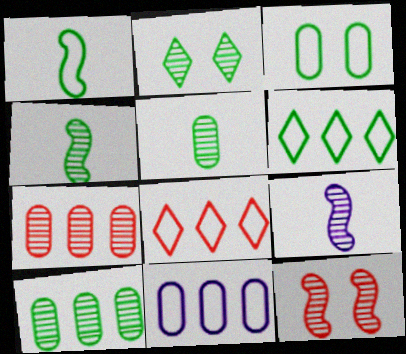[[1, 3, 6], 
[2, 4, 10], 
[2, 7, 9]]